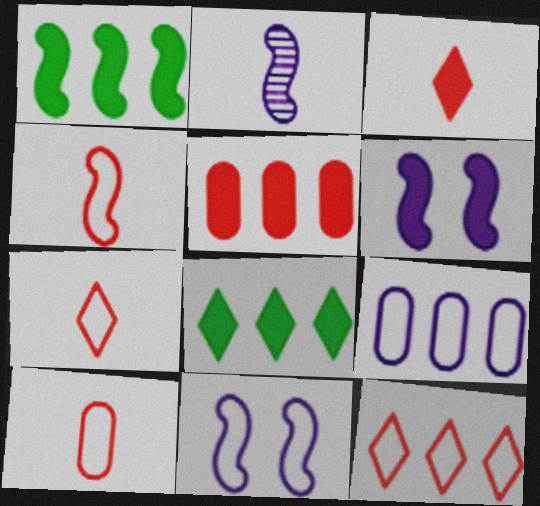[[4, 7, 10]]